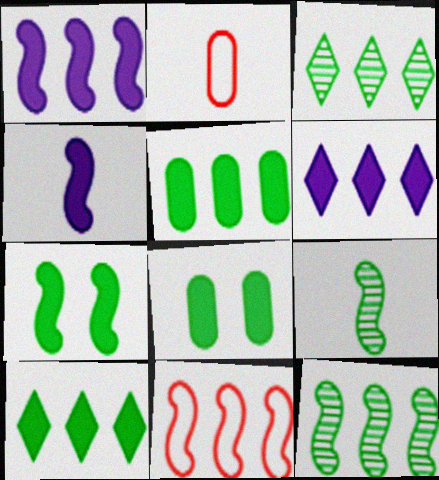[[1, 11, 12]]